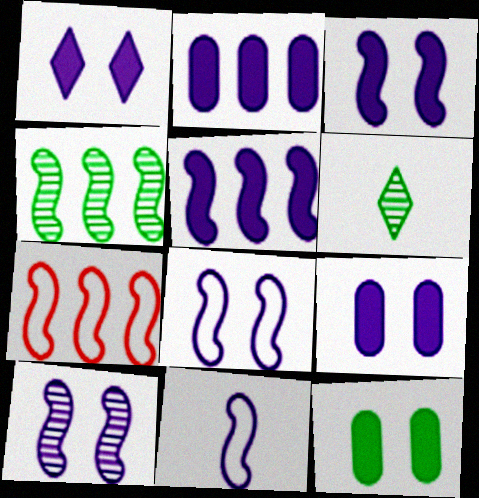[[1, 3, 9], 
[3, 8, 10], 
[4, 5, 7], 
[5, 10, 11], 
[6, 7, 9]]